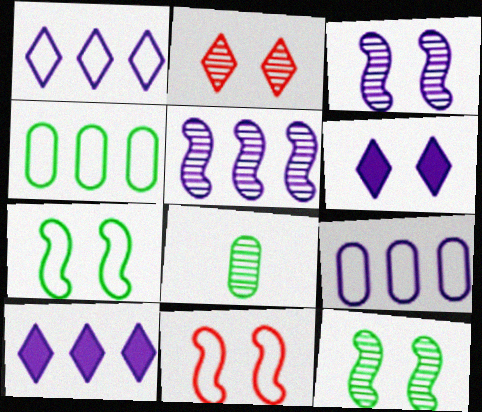[[2, 5, 8], 
[5, 9, 10], 
[8, 10, 11]]